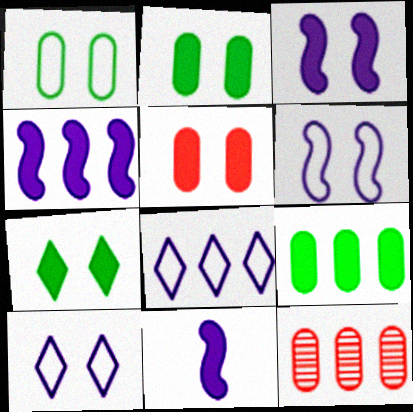[[3, 4, 11], 
[3, 5, 7]]